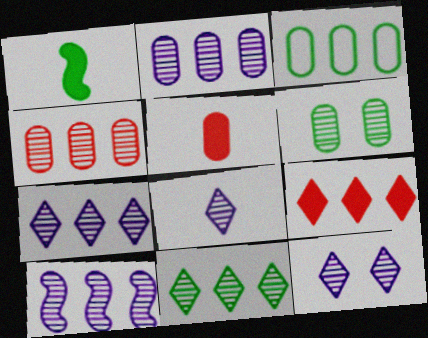[[2, 7, 10], 
[3, 9, 10], 
[4, 10, 11], 
[7, 8, 12]]